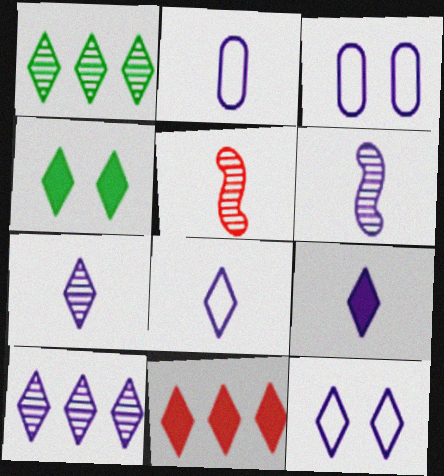[[2, 6, 9], 
[4, 9, 11], 
[7, 8, 9], 
[9, 10, 12]]